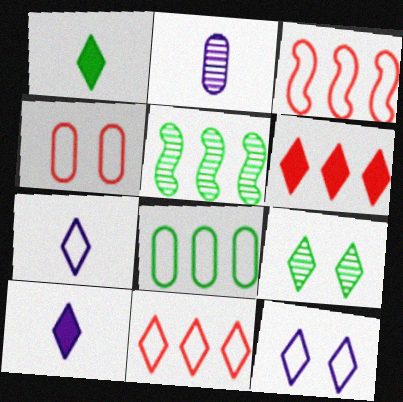[[4, 5, 10], 
[6, 7, 9], 
[9, 10, 11]]